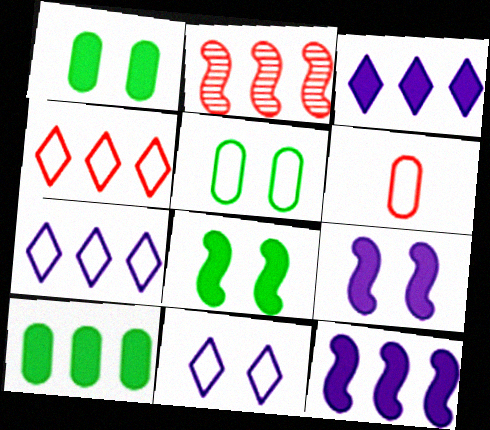[[2, 7, 10]]